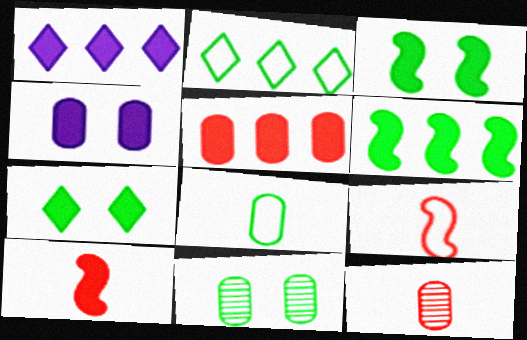[[1, 5, 6], 
[1, 9, 11]]